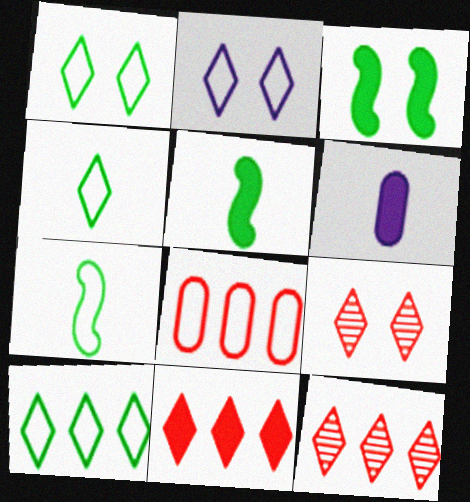[[1, 4, 10], 
[2, 7, 8], 
[3, 6, 11]]